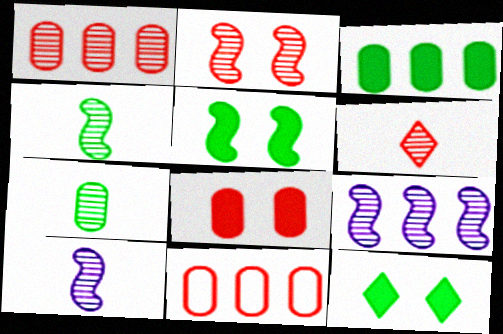[[1, 2, 6], 
[2, 4, 9], 
[6, 7, 10], 
[10, 11, 12]]